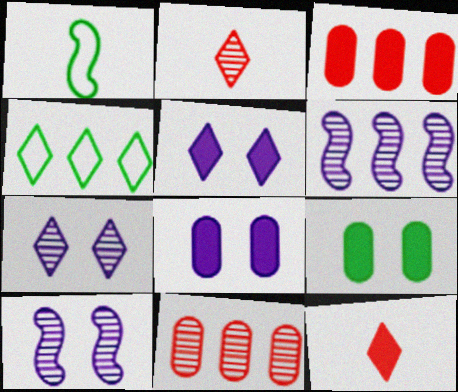[[1, 3, 7], 
[1, 5, 11], 
[2, 4, 5], 
[3, 4, 6], 
[4, 7, 12]]